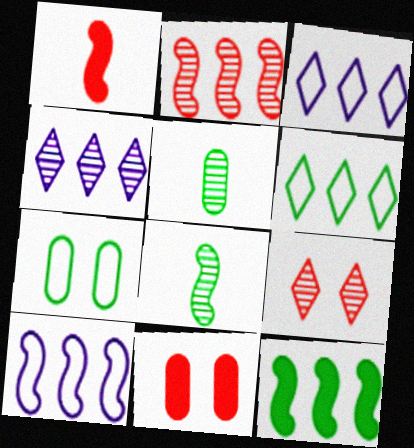[[1, 4, 7], 
[2, 10, 12], 
[3, 8, 11]]